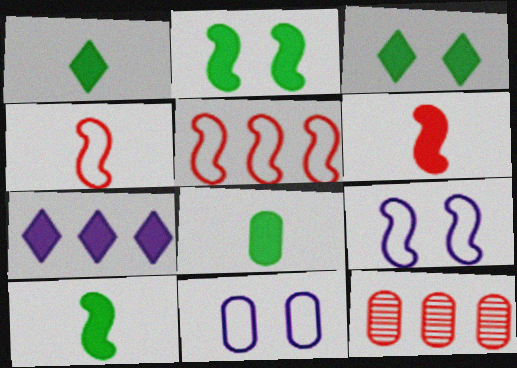[[1, 8, 10], 
[1, 9, 12], 
[8, 11, 12]]